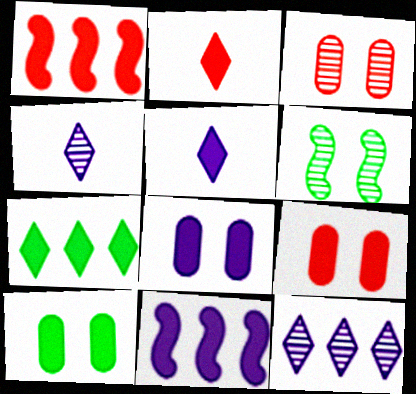[[1, 2, 9], 
[1, 5, 10], 
[2, 10, 11], 
[5, 8, 11], 
[8, 9, 10]]